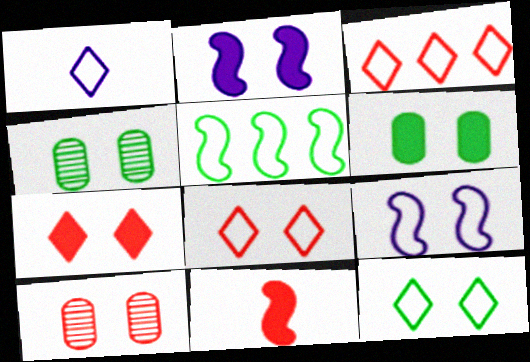[[1, 3, 12], 
[2, 4, 8], 
[2, 6, 7], 
[2, 10, 12], 
[3, 10, 11], 
[4, 7, 9]]